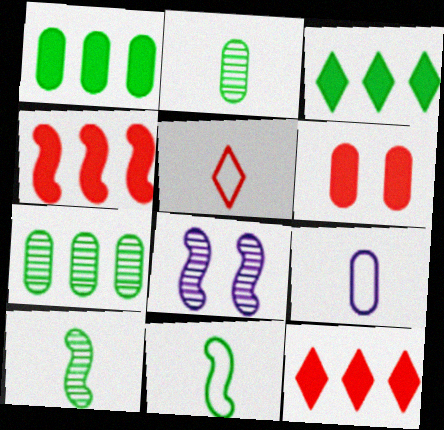[[1, 5, 8], 
[4, 8, 11], 
[5, 9, 11], 
[6, 7, 9]]